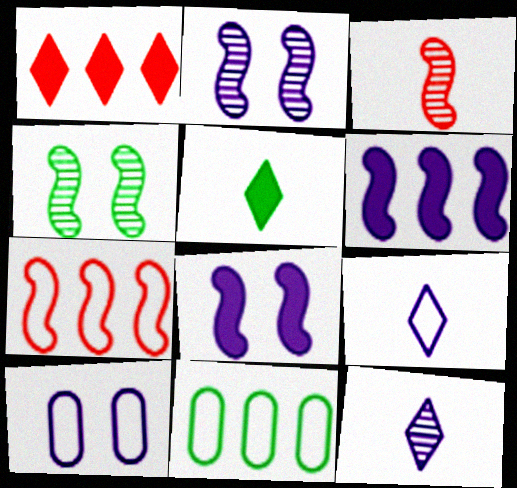[[4, 5, 11], 
[6, 10, 12]]